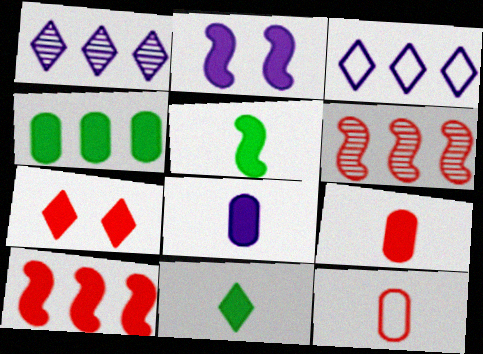[[2, 5, 10], 
[3, 4, 6], 
[6, 7, 12], 
[7, 9, 10]]